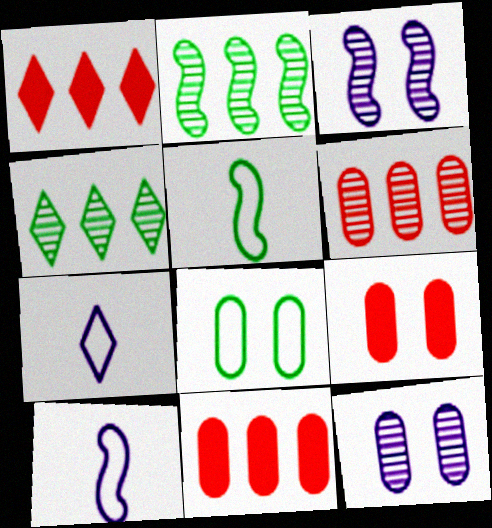[[1, 5, 12], 
[2, 7, 9], 
[4, 9, 10], 
[8, 9, 12]]